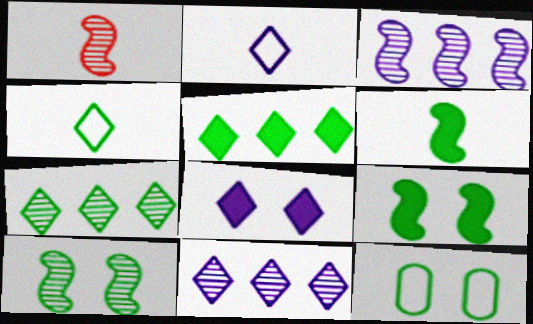[[1, 3, 10], 
[2, 8, 11], 
[6, 7, 12]]